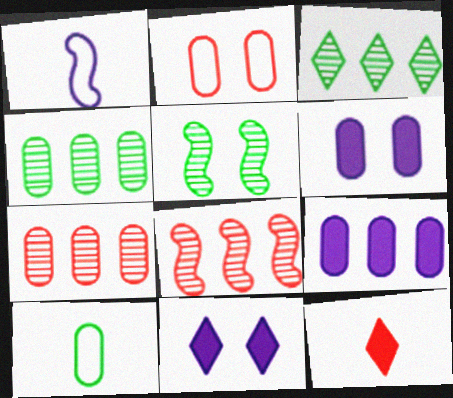[[2, 5, 11], 
[2, 8, 12], 
[6, 7, 10], 
[8, 10, 11]]